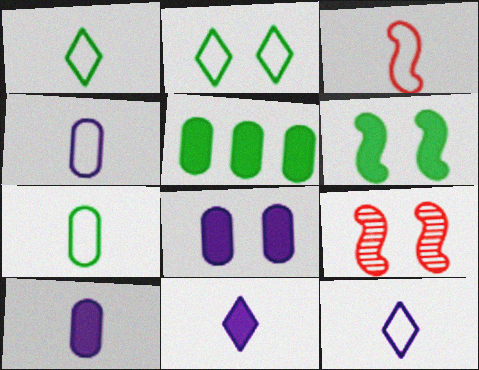[[1, 3, 4], 
[2, 8, 9], 
[3, 7, 12], 
[5, 9, 12]]